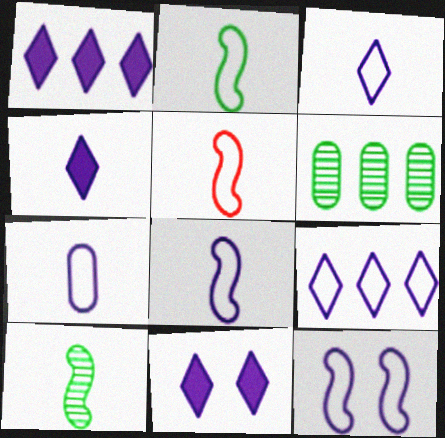[[1, 4, 11], 
[2, 5, 8], 
[3, 7, 8], 
[5, 6, 11], 
[7, 9, 12]]